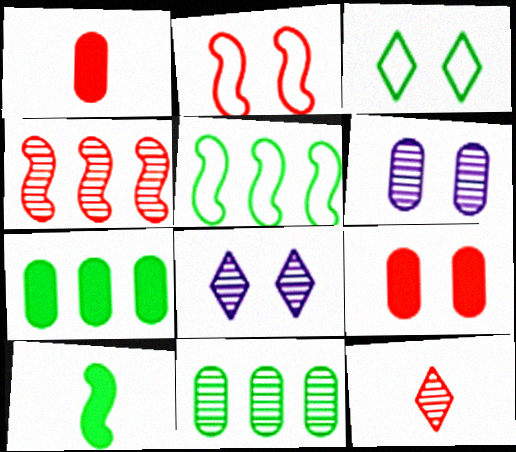[[1, 5, 8], 
[3, 10, 11]]